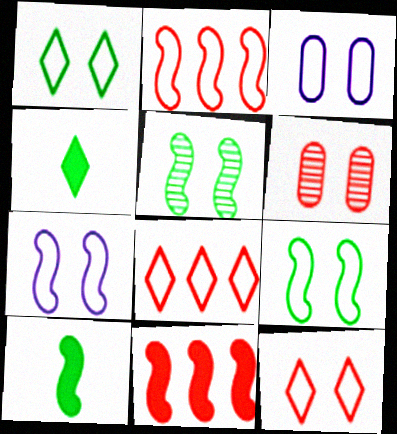[[3, 9, 12]]